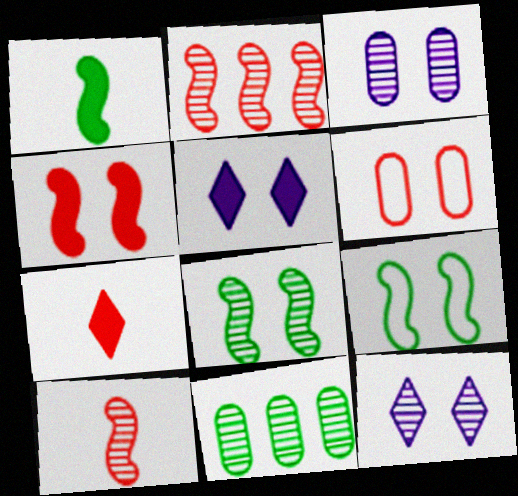[[2, 6, 7], 
[5, 6, 8], 
[10, 11, 12]]